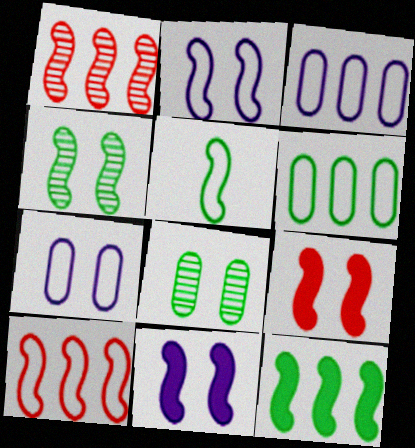[[1, 5, 11], 
[2, 4, 9], 
[2, 5, 10], 
[4, 5, 12]]